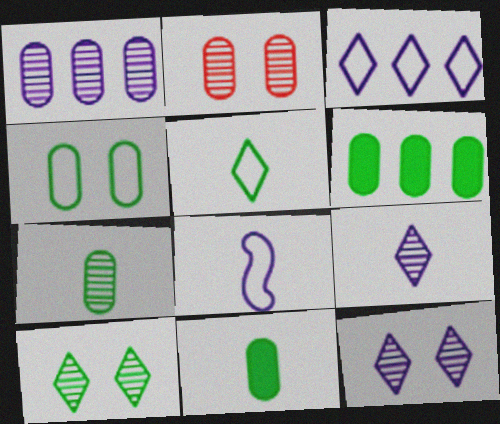[[1, 2, 7], 
[4, 6, 7]]